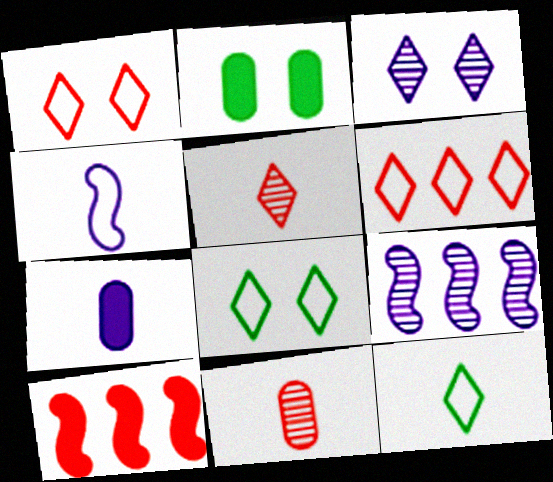[[1, 10, 11]]